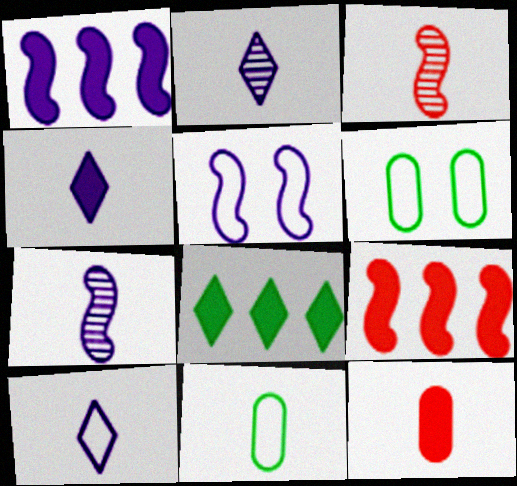[[1, 5, 7], 
[2, 4, 10], 
[2, 6, 9], 
[3, 4, 11]]